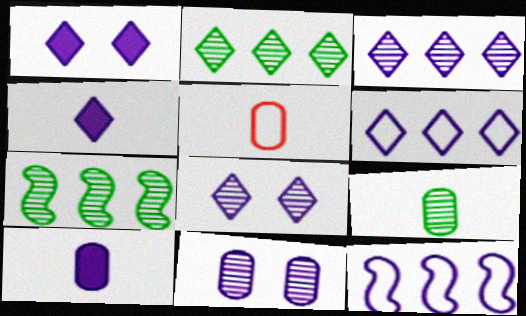[[1, 5, 7], 
[4, 6, 8], 
[4, 11, 12], 
[5, 9, 10], 
[8, 10, 12]]